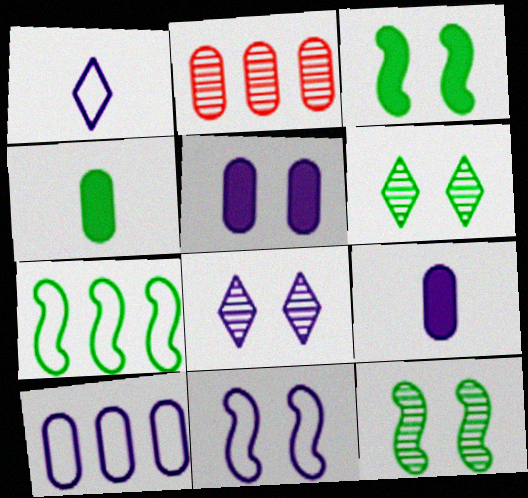[[1, 2, 3], 
[1, 10, 11], 
[4, 6, 7], 
[5, 8, 11]]